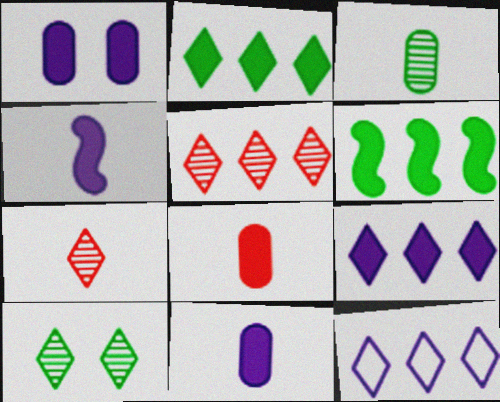[[1, 4, 9], 
[2, 5, 12]]